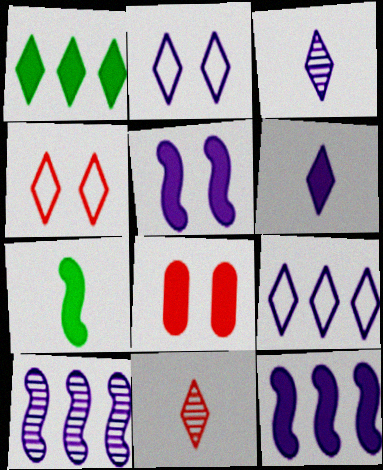[[1, 2, 11], 
[1, 3, 4]]